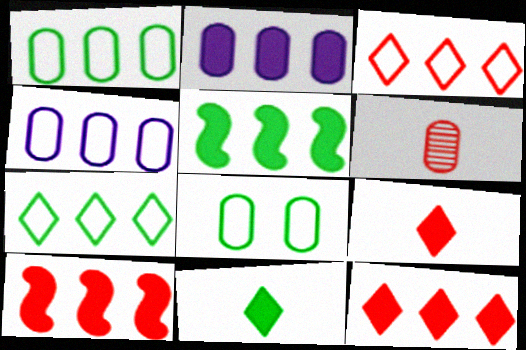[[2, 5, 12], 
[2, 6, 8]]